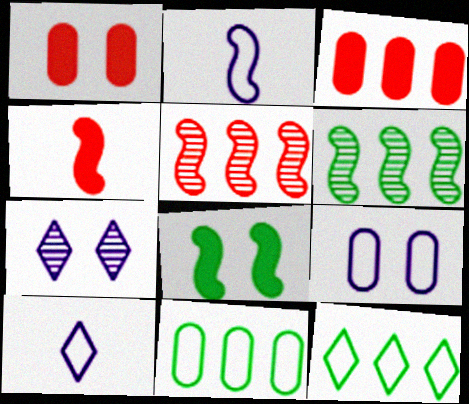[[1, 6, 10], 
[2, 5, 8], 
[4, 7, 11]]